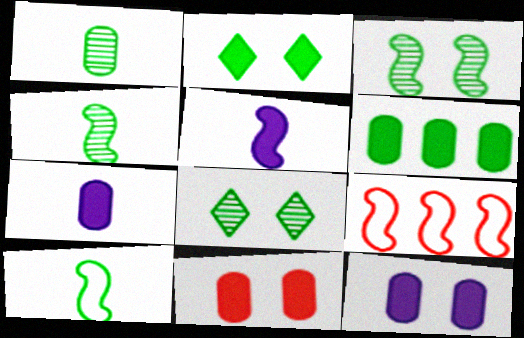[[3, 5, 9], 
[6, 7, 11], 
[6, 8, 10], 
[7, 8, 9]]